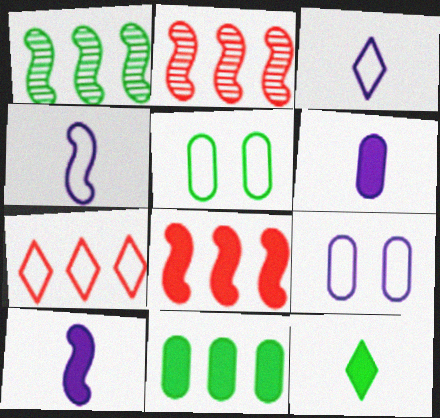[[1, 5, 12], 
[2, 9, 12], 
[4, 5, 7]]